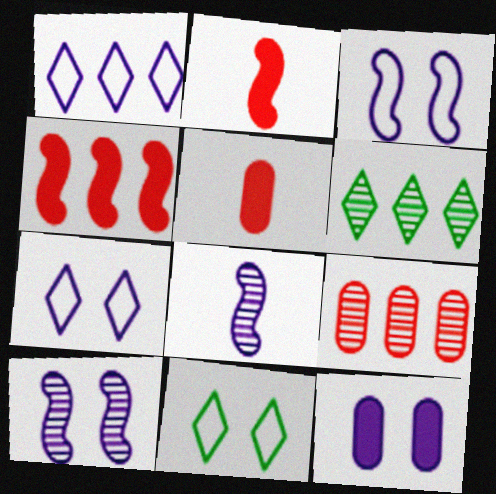[[1, 8, 12], 
[3, 5, 6], 
[7, 10, 12]]